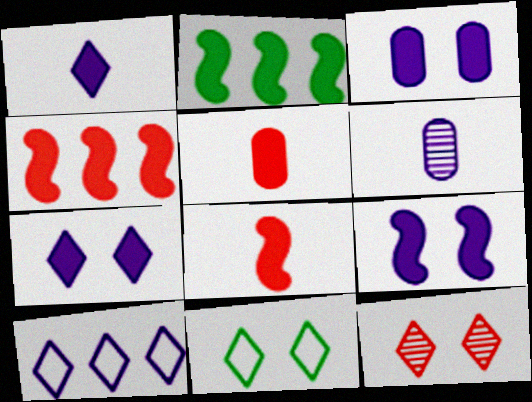[[2, 5, 7], 
[2, 8, 9], 
[3, 7, 9], 
[4, 6, 11], 
[6, 9, 10], 
[7, 11, 12]]